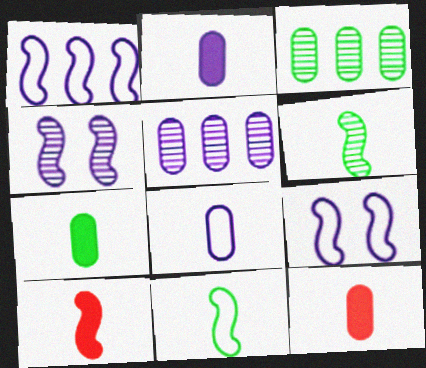[[2, 7, 12]]